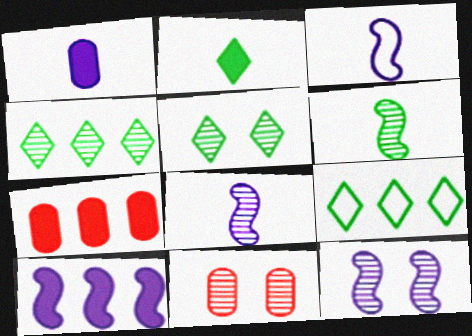[[2, 5, 9], 
[3, 5, 7], 
[3, 10, 12], 
[4, 8, 11], 
[5, 11, 12]]